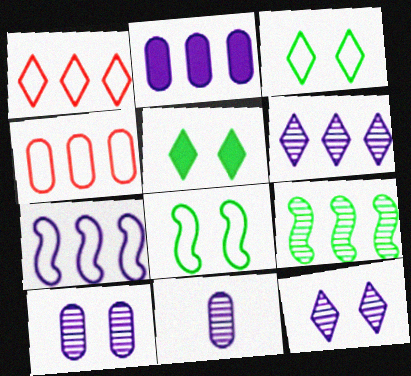[[1, 2, 9], 
[2, 6, 7]]